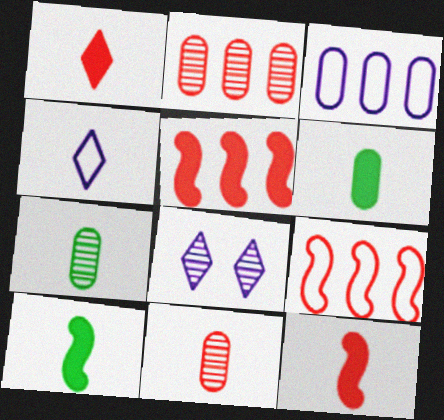[[4, 7, 12], 
[4, 10, 11], 
[6, 8, 9]]